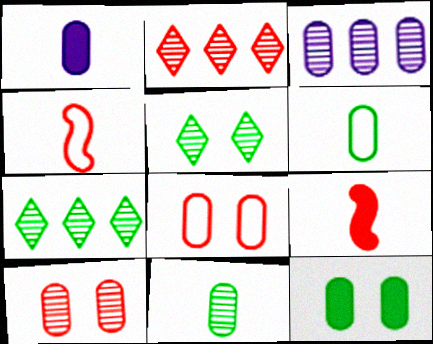[[2, 8, 9], 
[3, 10, 11]]